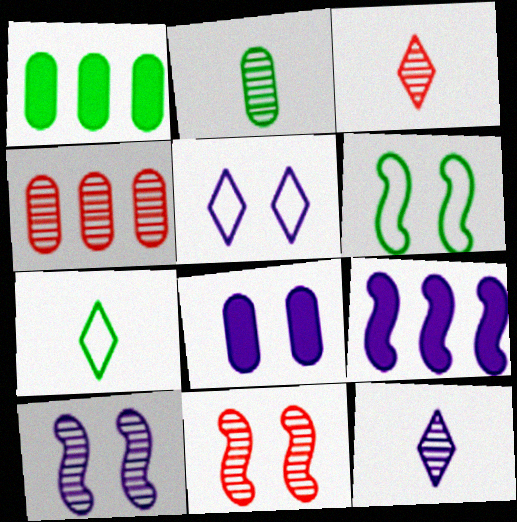[[3, 4, 11], 
[5, 8, 10]]